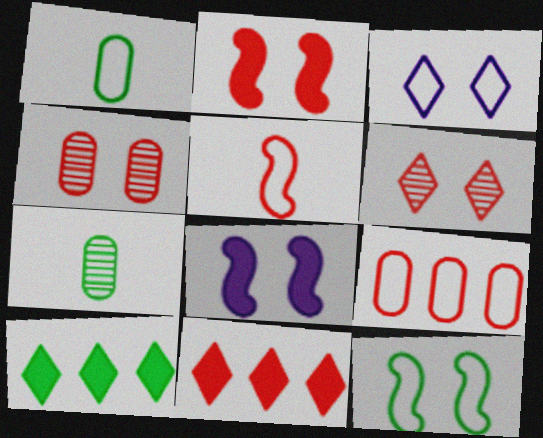[[4, 5, 11], 
[7, 10, 12]]